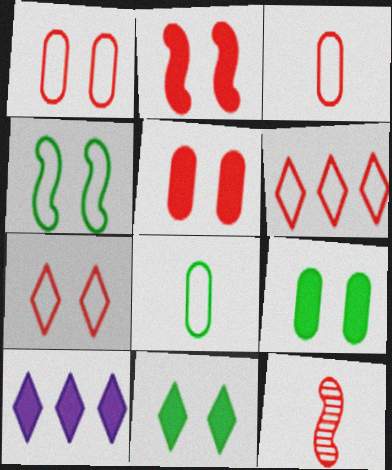[[5, 6, 12]]